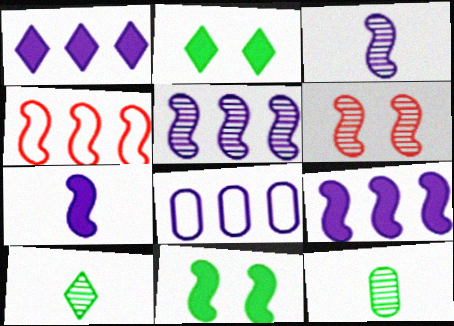[[1, 5, 8], 
[3, 4, 11]]